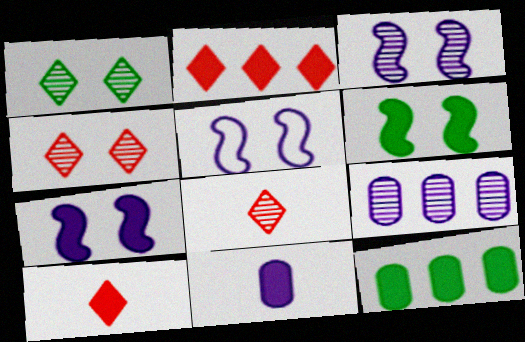[[2, 6, 11], 
[3, 5, 7], 
[5, 8, 12], 
[7, 10, 12]]